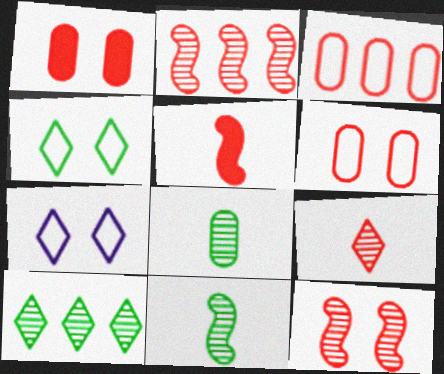[]